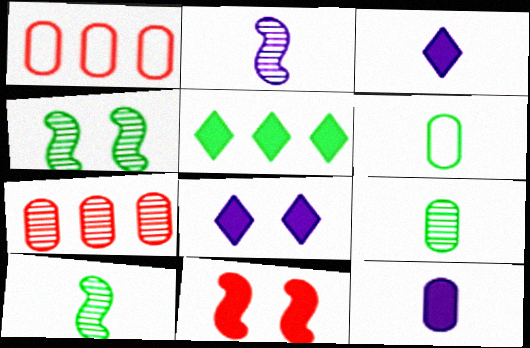[[1, 3, 4], 
[1, 8, 10], 
[4, 5, 6], 
[5, 11, 12]]